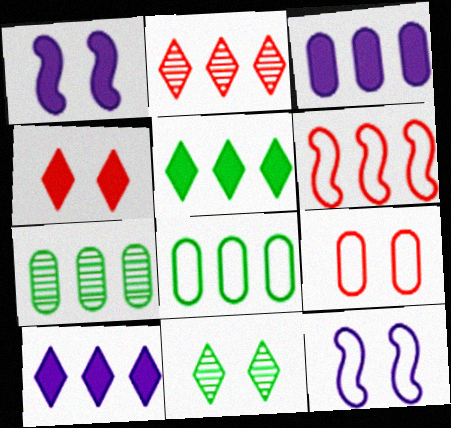[[1, 9, 11], 
[6, 7, 10]]